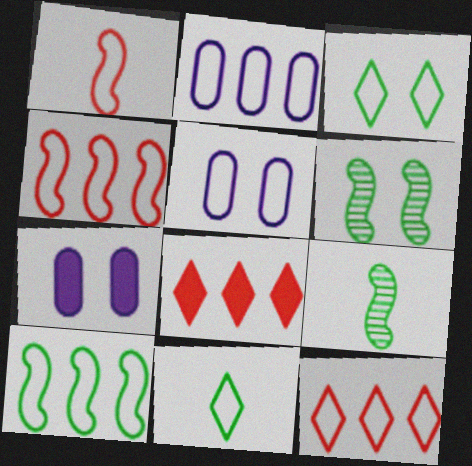[[1, 2, 3], 
[2, 10, 12], 
[4, 5, 11], 
[5, 8, 9], 
[7, 9, 12]]